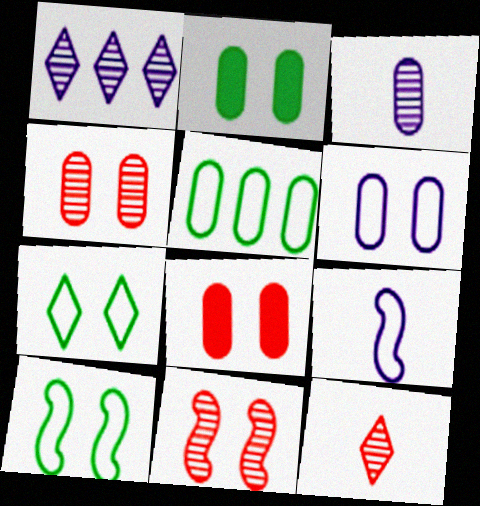[[2, 4, 6], 
[3, 5, 8]]